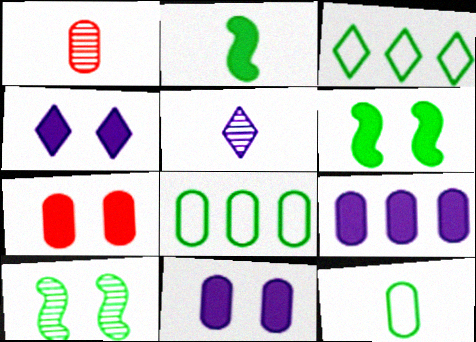[[1, 8, 11], 
[4, 6, 7]]